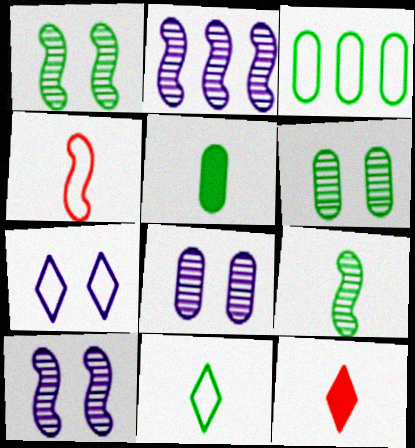[[3, 4, 7], 
[3, 5, 6], 
[3, 10, 12], 
[5, 9, 11]]